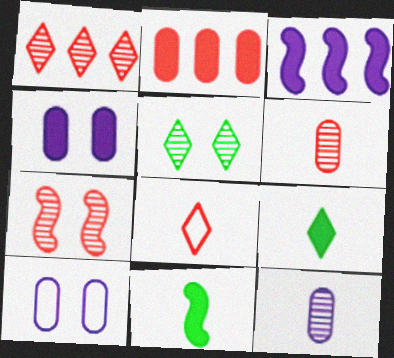[[1, 6, 7], 
[1, 10, 11], 
[2, 7, 8], 
[8, 11, 12]]